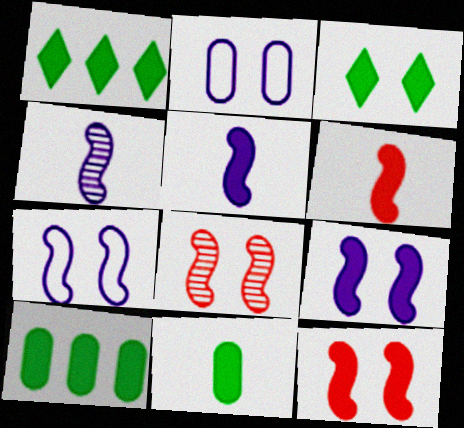[[2, 3, 8]]